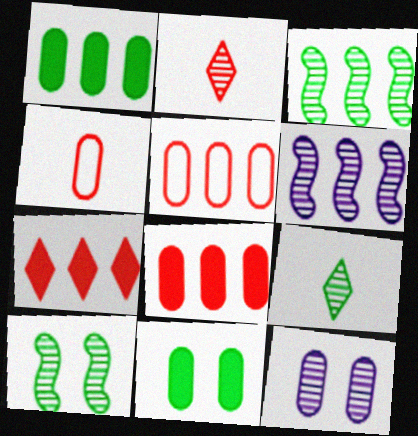[[1, 4, 12], 
[2, 3, 12]]